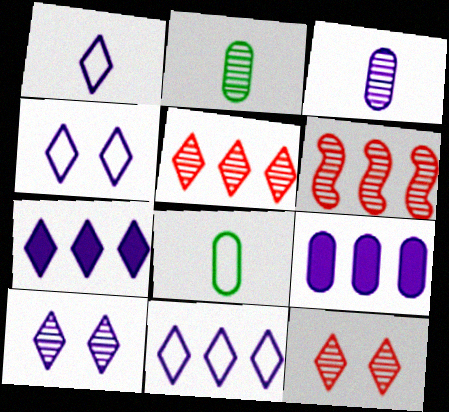[[1, 4, 11], 
[1, 7, 10], 
[2, 6, 10]]